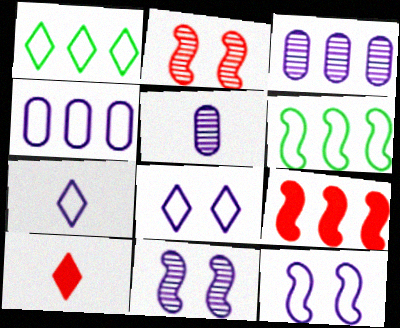[[1, 3, 9], 
[4, 7, 12]]